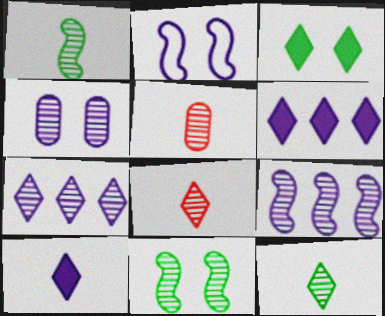[[5, 7, 11]]